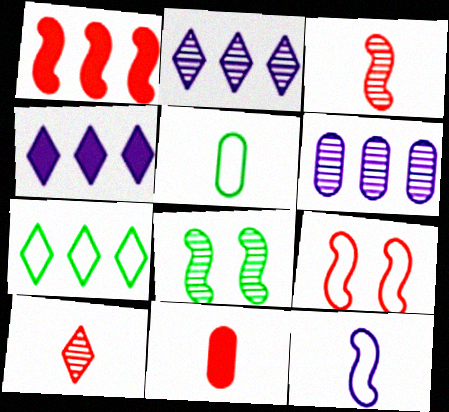[[1, 3, 9], 
[1, 6, 7], 
[1, 8, 12], 
[6, 8, 10]]